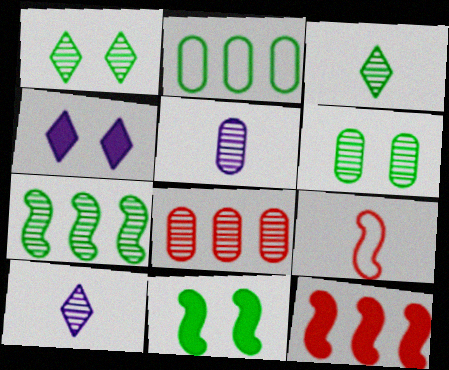[[2, 3, 11], 
[3, 6, 7], 
[5, 6, 8]]